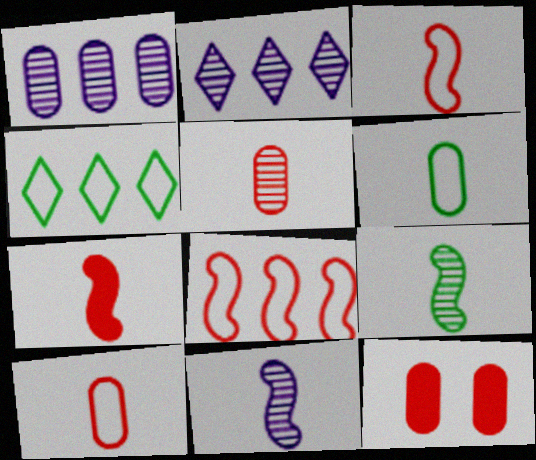[[1, 6, 12], 
[4, 11, 12]]